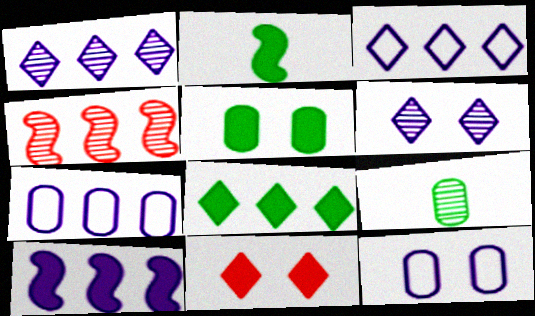[[1, 7, 10], 
[2, 5, 8], 
[4, 6, 9], 
[4, 7, 8]]